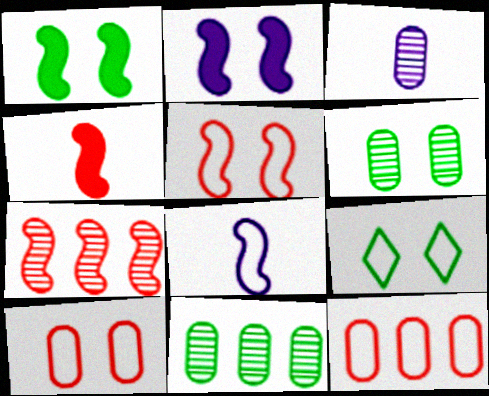[[1, 6, 9], 
[1, 7, 8], 
[4, 5, 7], 
[8, 9, 12]]